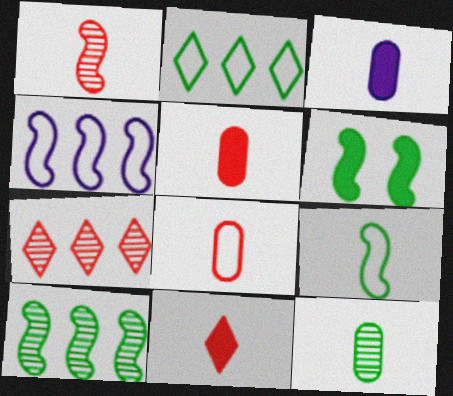[[1, 4, 6], 
[1, 8, 11], 
[2, 6, 12], 
[3, 8, 12], 
[6, 9, 10]]